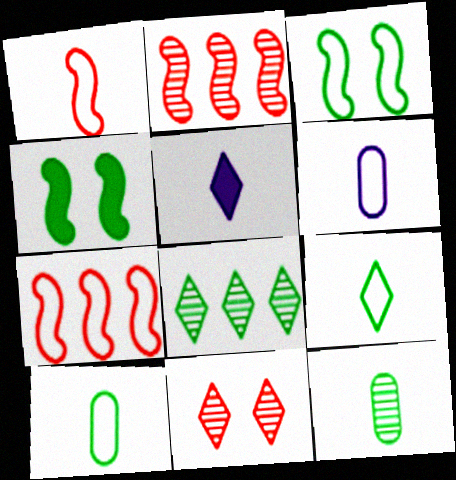[[1, 5, 12], 
[1, 6, 9], 
[4, 8, 10]]